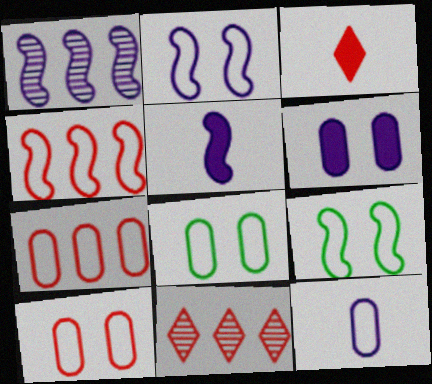[[1, 2, 5], 
[1, 3, 8], 
[5, 8, 11], 
[7, 8, 12]]